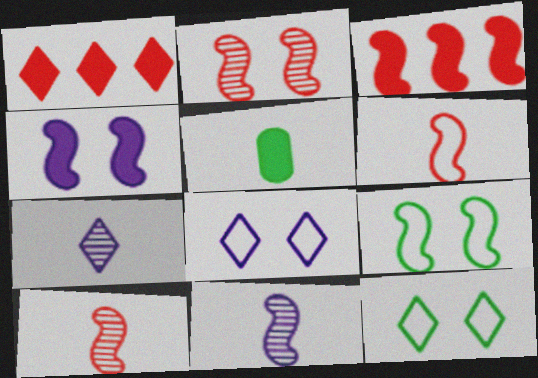[[1, 4, 5], 
[1, 7, 12], 
[2, 3, 6], 
[2, 4, 9], 
[3, 9, 11], 
[5, 6, 7]]